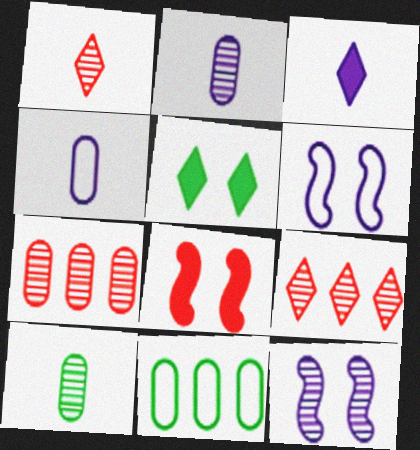[[9, 10, 12]]